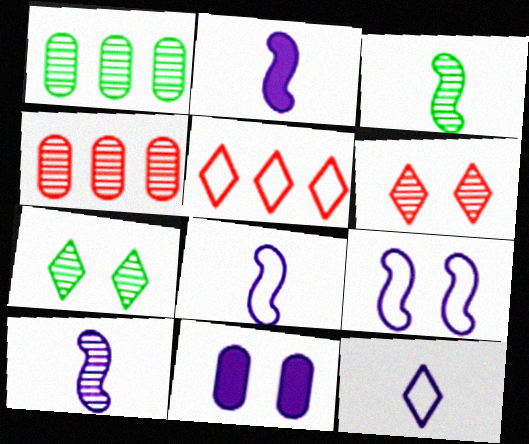[[1, 3, 7], 
[1, 6, 10], 
[2, 8, 10], 
[3, 5, 11], 
[4, 7, 10]]